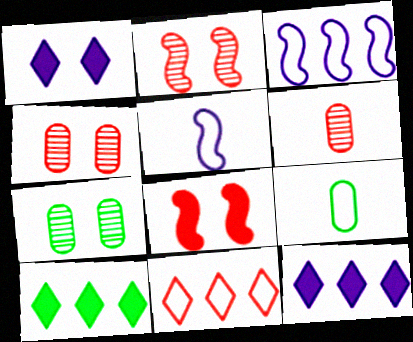[[2, 9, 12], 
[4, 5, 10], 
[6, 8, 11]]